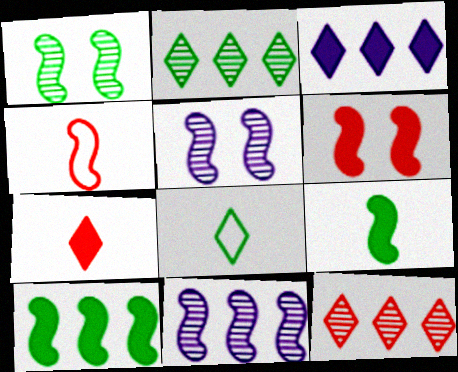[[4, 5, 10]]